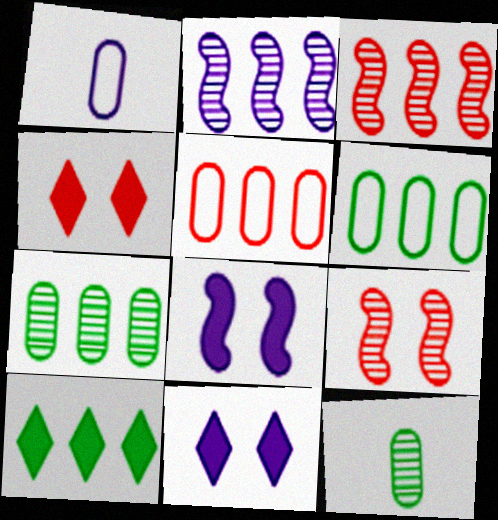[[1, 2, 11], 
[1, 9, 10], 
[2, 5, 10]]